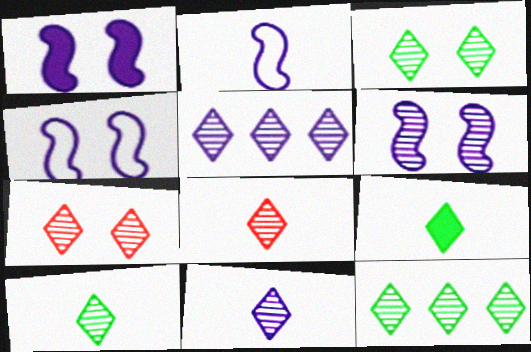[[1, 4, 6], 
[3, 5, 8], 
[3, 10, 12], 
[5, 7, 10], 
[7, 11, 12], 
[8, 10, 11]]